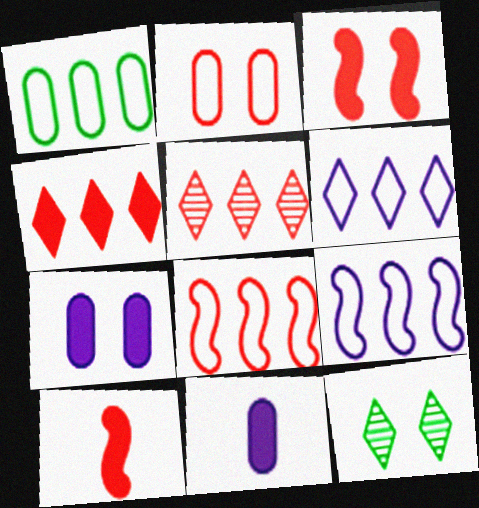[[1, 6, 8], 
[2, 5, 10], 
[8, 11, 12]]